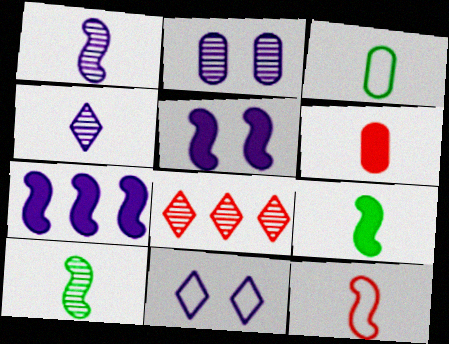[[1, 9, 12], 
[2, 5, 11], 
[2, 8, 10], 
[3, 5, 8]]